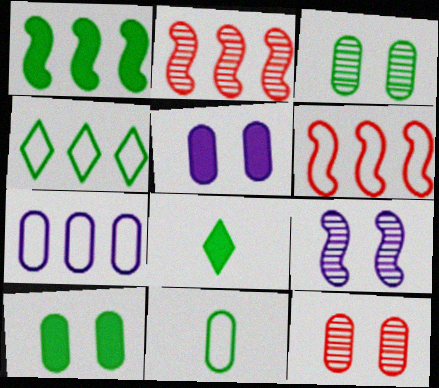[[1, 8, 10], 
[4, 6, 7]]